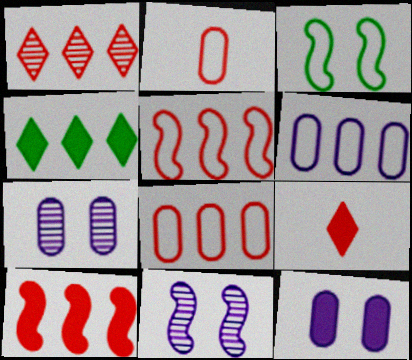[[1, 8, 10], 
[2, 4, 11]]